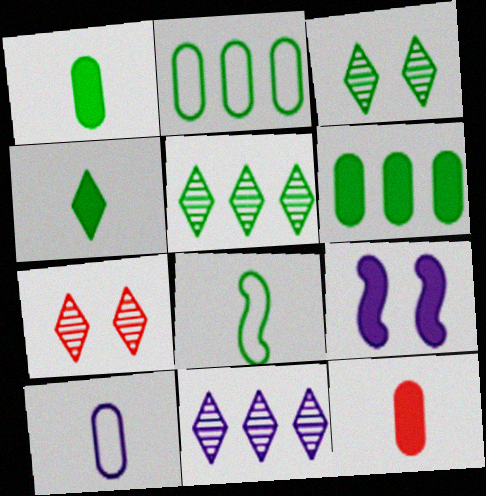[[3, 6, 8], 
[9, 10, 11]]